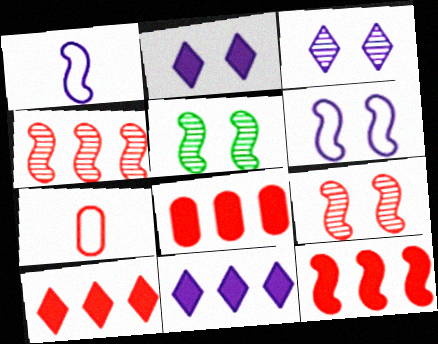[[1, 5, 12], 
[5, 7, 11], 
[7, 9, 10], 
[8, 10, 12]]